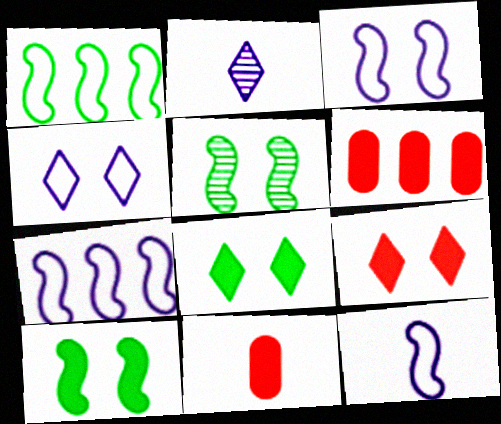[[3, 7, 12]]